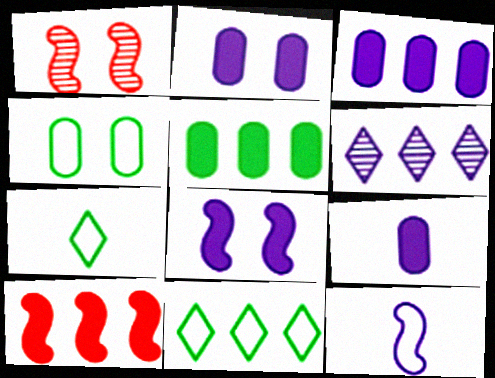[[1, 3, 7], 
[1, 9, 11], 
[2, 3, 9], 
[2, 6, 12]]